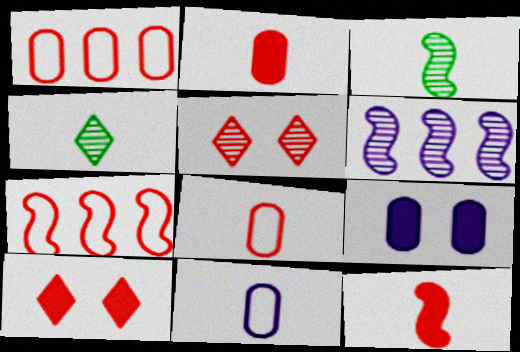[[1, 5, 12], 
[2, 5, 7], 
[4, 7, 9], 
[4, 11, 12]]